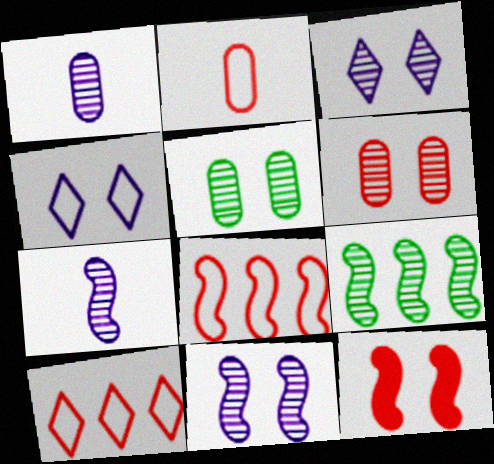[[4, 5, 12]]